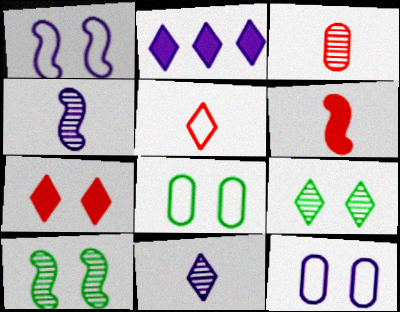[[2, 4, 12], 
[2, 5, 9], 
[3, 5, 6], 
[7, 10, 12]]